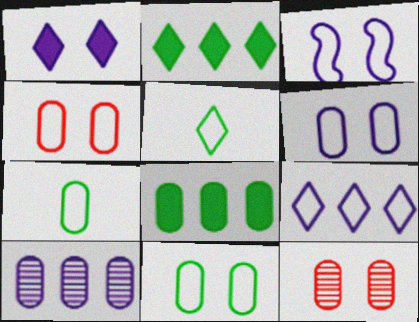[[4, 6, 11]]